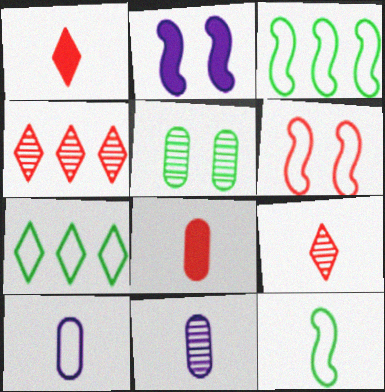[[1, 11, 12], 
[4, 6, 8], 
[6, 7, 10]]